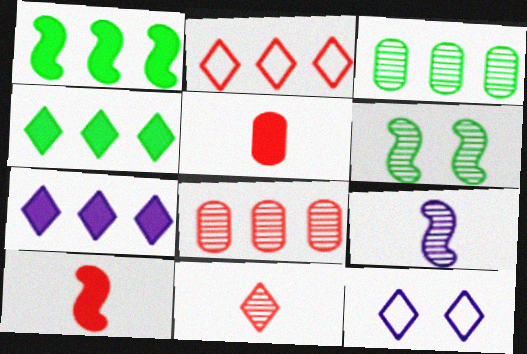[[3, 10, 12], 
[4, 11, 12]]